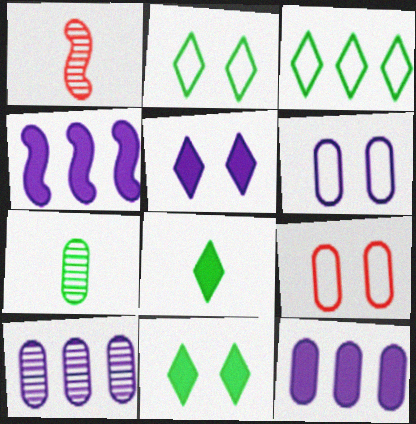[[1, 2, 12], 
[7, 9, 12]]